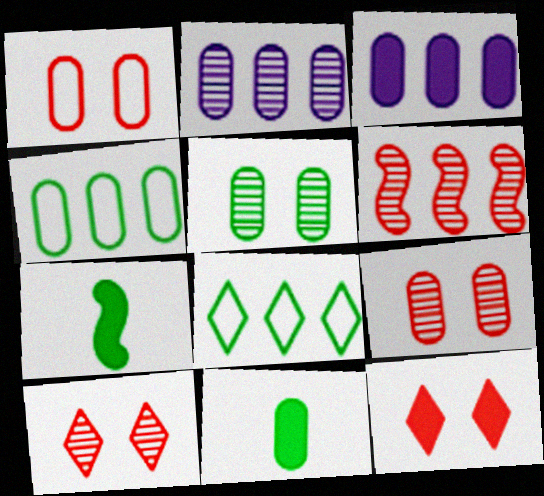[[1, 2, 11], 
[3, 6, 8], 
[3, 7, 12], 
[4, 5, 11], 
[5, 7, 8]]